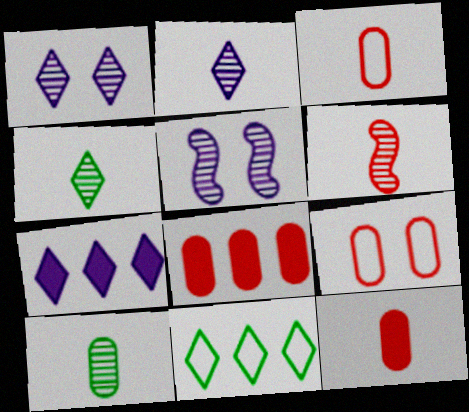[[2, 6, 10], 
[5, 11, 12]]